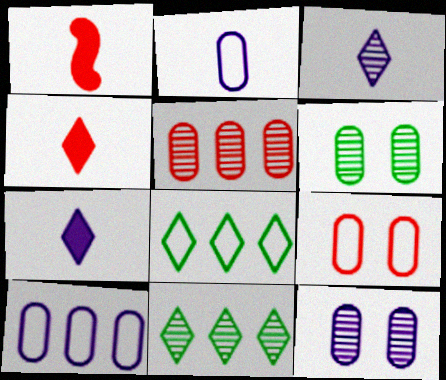[[1, 8, 12]]